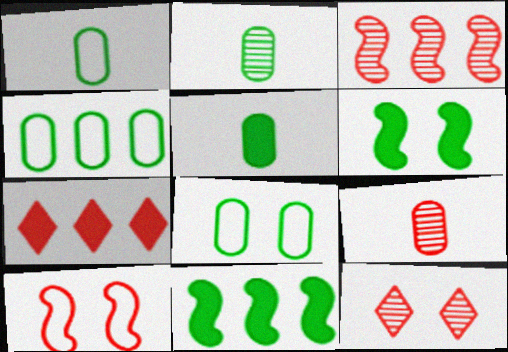[[1, 2, 5], 
[1, 4, 8], 
[3, 9, 12], 
[7, 9, 10]]